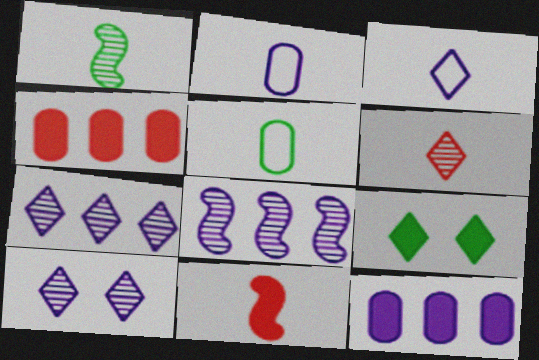[[9, 11, 12]]